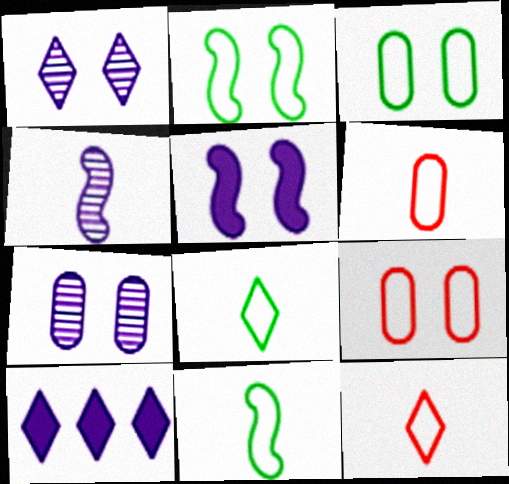[]